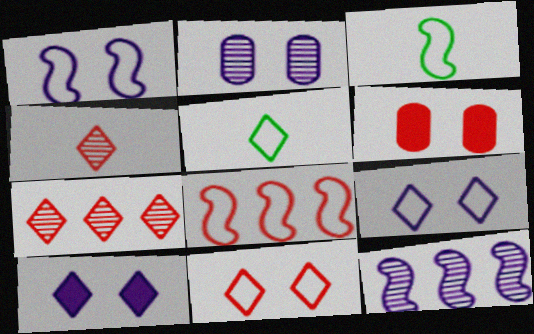[[1, 2, 10], 
[1, 3, 8], 
[4, 6, 8], 
[5, 6, 12], 
[5, 7, 10]]